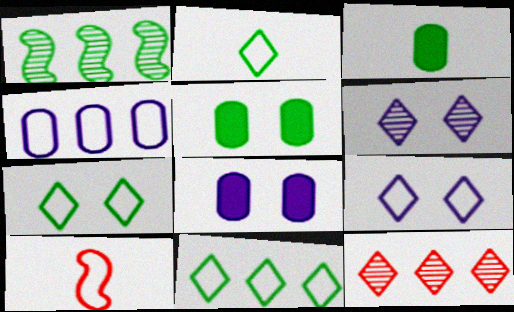[[1, 2, 5], 
[1, 3, 7], 
[2, 7, 11], 
[4, 7, 10]]